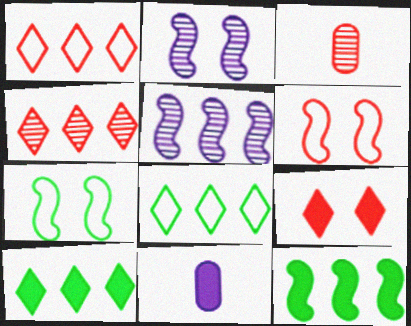[[4, 7, 11], 
[9, 11, 12]]